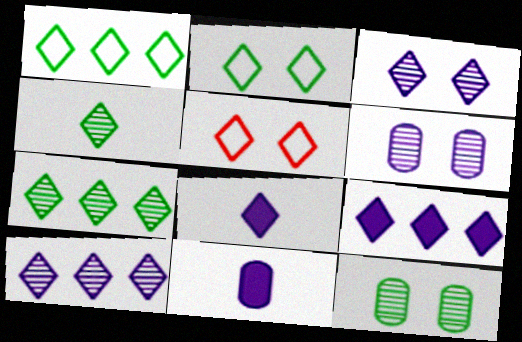[[4, 5, 9], 
[5, 7, 8]]